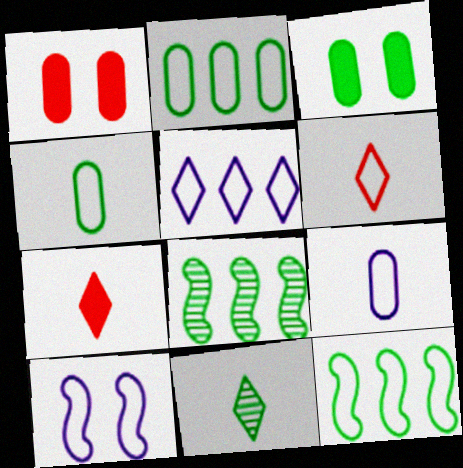[[2, 6, 10], 
[3, 11, 12], 
[5, 9, 10]]